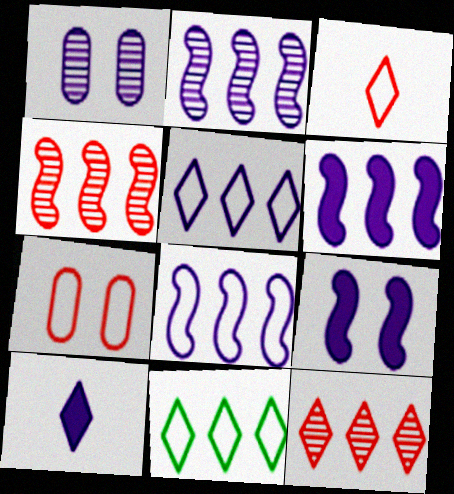[[1, 8, 10], 
[2, 6, 8]]